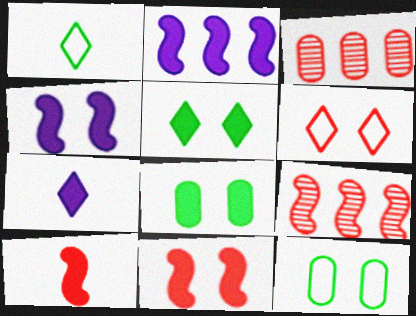[[1, 3, 4], 
[3, 6, 10], 
[7, 9, 12]]